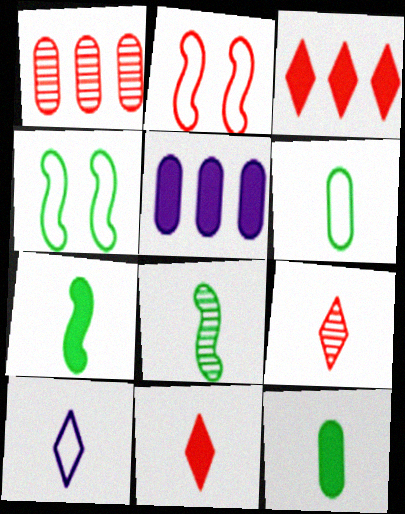[[1, 2, 11], 
[4, 5, 9]]